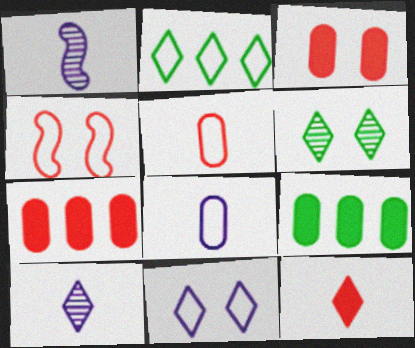[[1, 2, 3], 
[2, 4, 8], 
[4, 9, 10]]